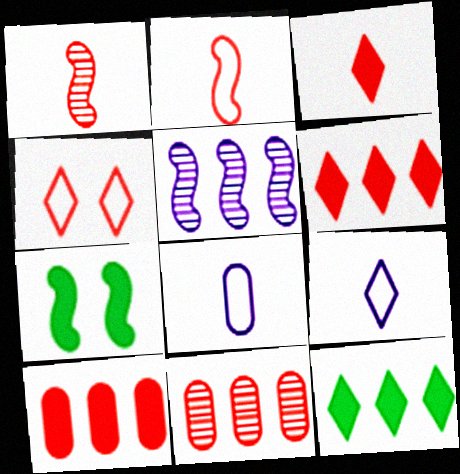[[1, 4, 10], 
[2, 5, 7], 
[7, 9, 11]]